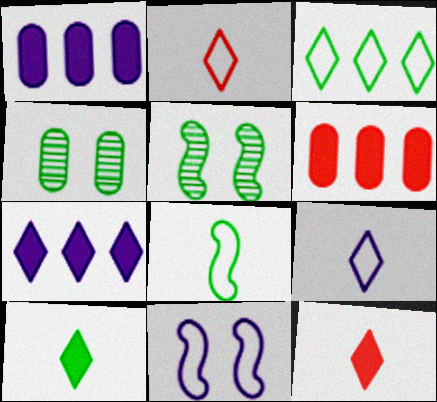[[1, 2, 5], 
[5, 6, 9]]